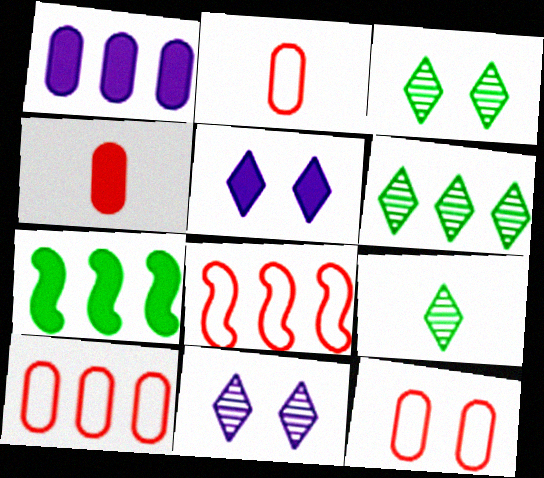[[1, 6, 8], 
[2, 7, 11], 
[2, 10, 12], 
[3, 6, 9], 
[4, 5, 7]]